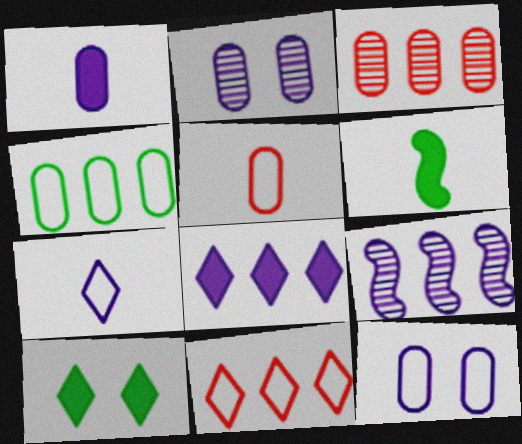[[2, 6, 11], 
[4, 5, 12], 
[5, 9, 10]]